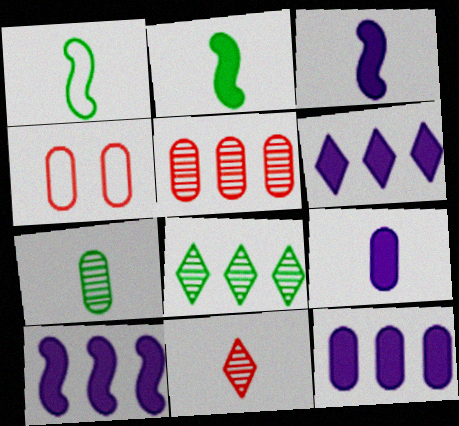[[1, 9, 11], 
[3, 4, 8], 
[4, 7, 12], 
[6, 10, 12]]